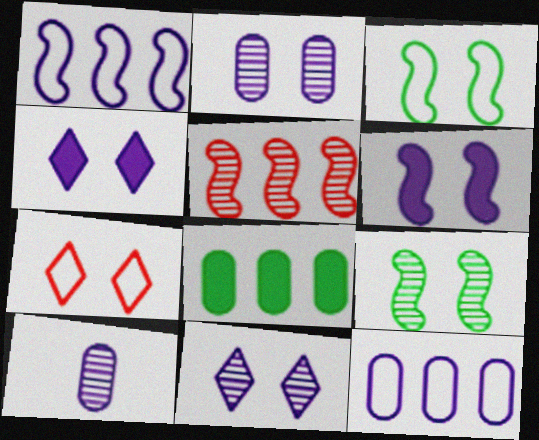[[1, 4, 10]]